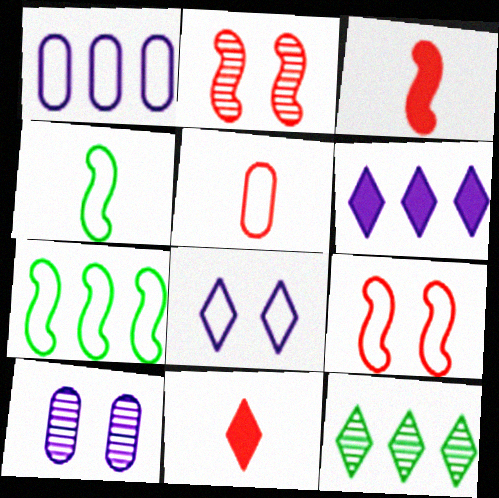[[5, 7, 8], 
[7, 10, 11], 
[8, 11, 12]]